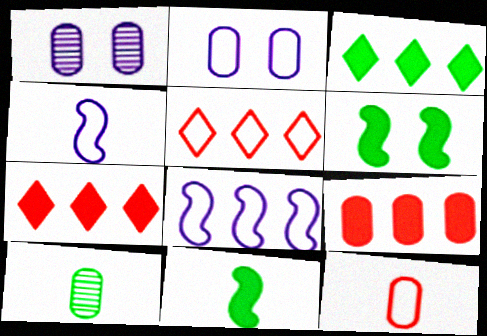[[1, 5, 11], 
[2, 9, 10]]